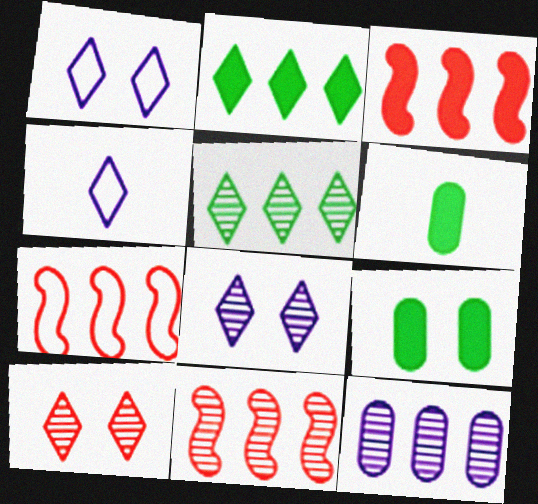[[1, 6, 11], 
[2, 4, 10], 
[2, 7, 12], 
[3, 7, 11], 
[4, 9, 11], 
[5, 11, 12], 
[6, 7, 8]]